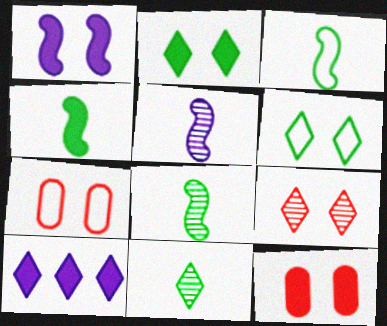[[1, 2, 12], 
[3, 4, 8], 
[4, 10, 12], 
[7, 8, 10]]